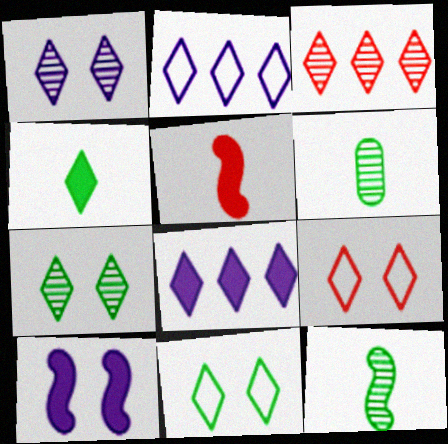[]